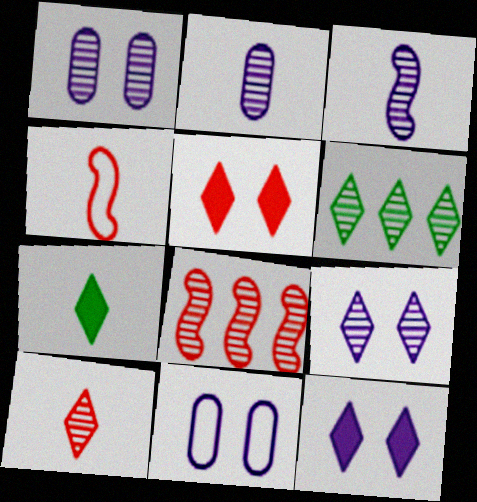[[2, 4, 7], 
[6, 9, 10], 
[7, 8, 11]]